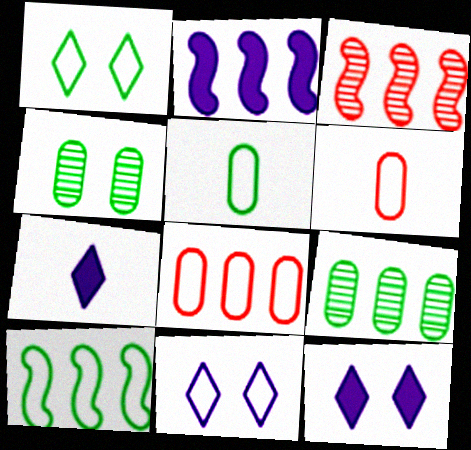[[1, 5, 10], 
[2, 3, 10], 
[3, 5, 12], 
[6, 10, 11]]